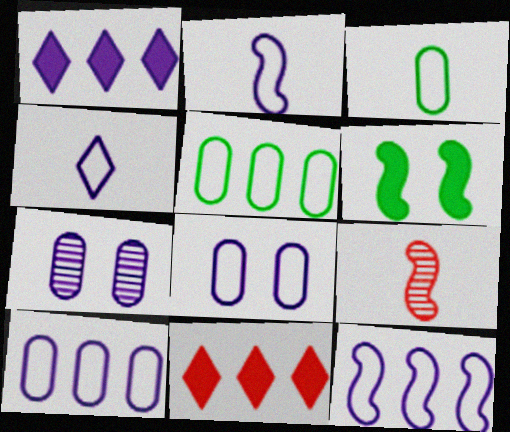[[1, 2, 7], 
[4, 8, 12], 
[6, 9, 12]]